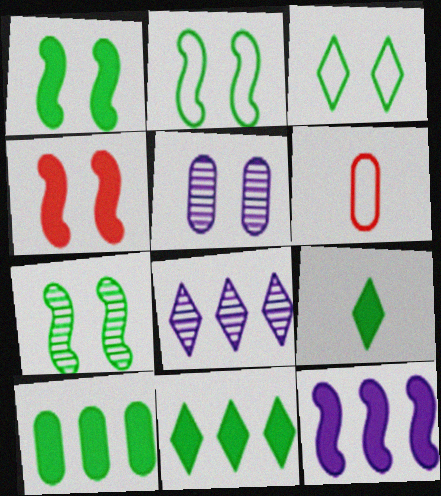[[1, 2, 7], 
[1, 6, 8], 
[1, 9, 10], 
[3, 4, 5], 
[5, 6, 10]]